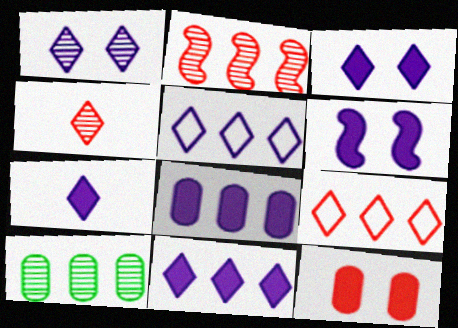[[1, 5, 7], 
[3, 7, 11], 
[6, 7, 8]]